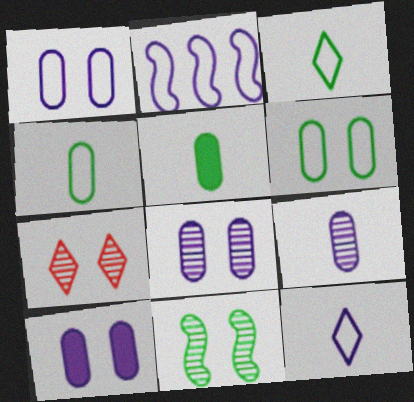[[1, 2, 12], 
[1, 8, 10], 
[2, 5, 7], 
[7, 8, 11]]